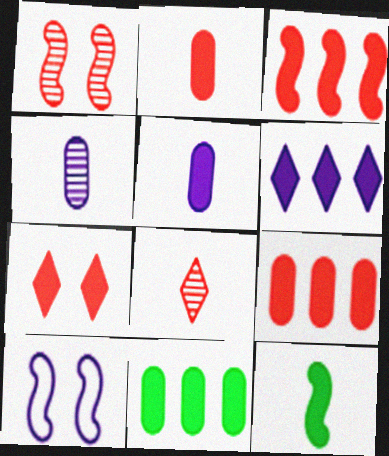[[2, 3, 7], 
[3, 6, 11], 
[4, 6, 10], 
[8, 10, 11]]